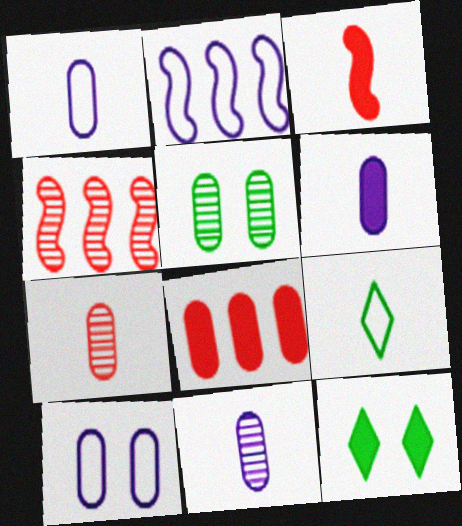[[1, 4, 12], 
[1, 5, 8], 
[1, 6, 11], 
[2, 7, 12], 
[3, 9, 11]]